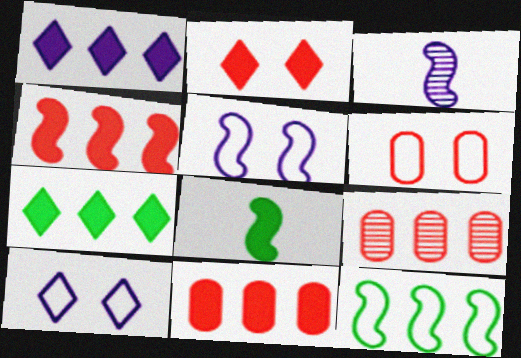[[1, 9, 12], 
[3, 6, 7], 
[8, 9, 10]]